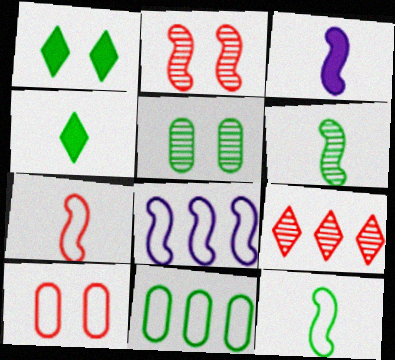[[1, 6, 11], 
[3, 6, 7]]